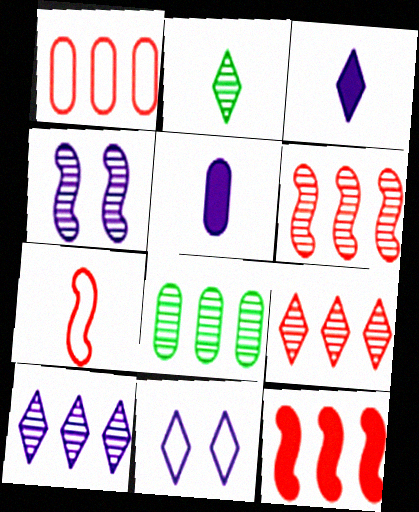[[1, 9, 12], 
[2, 5, 7], 
[3, 10, 11], 
[6, 8, 10]]